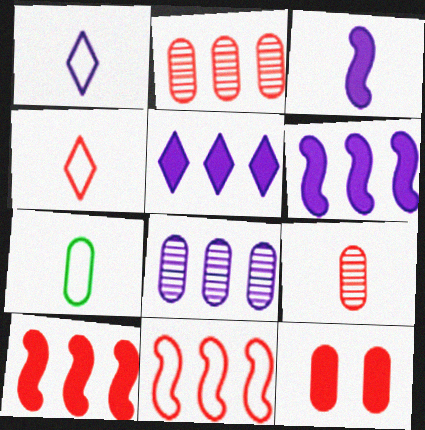[[7, 8, 12]]